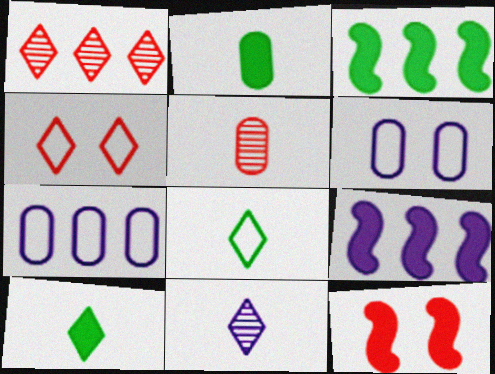[[1, 3, 7], 
[6, 9, 11]]